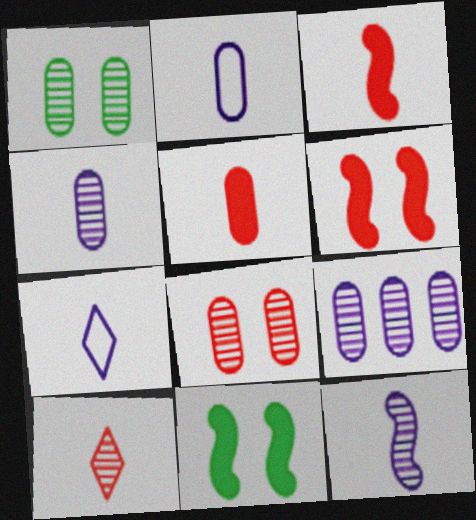[]